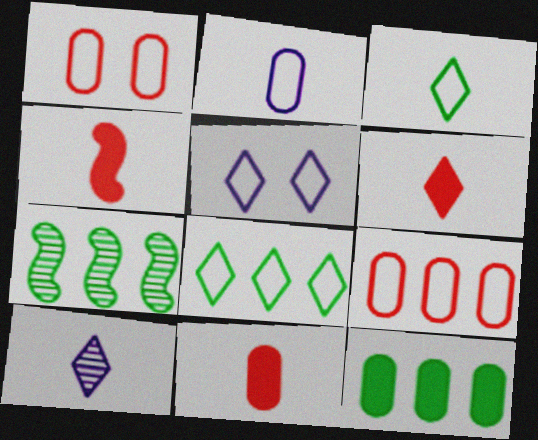[[3, 6, 10], 
[4, 6, 11], 
[5, 7, 11], 
[7, 8, 12]]